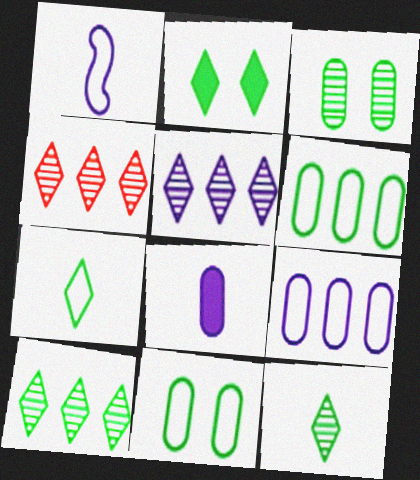[[2, 7, 10], 
[4, 5, 10]]